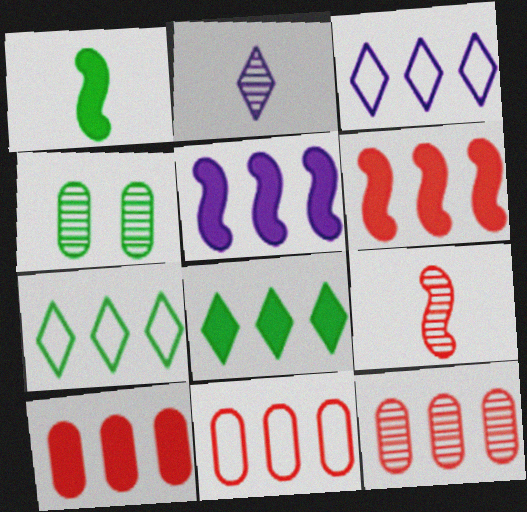[[1, 4, 7], 
[5, 7, 12], 
[5, 8, 10], 
[10, 11, 12]]